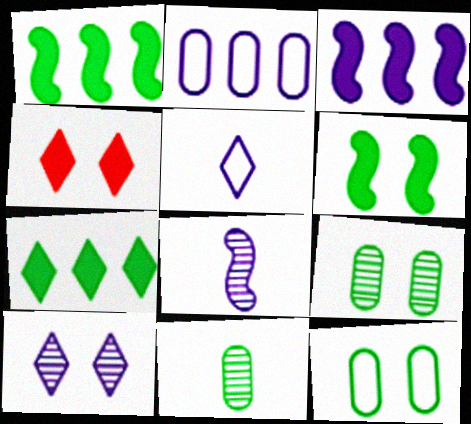[]